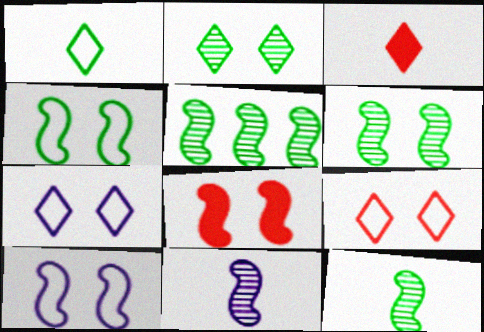[[5, 6, 12], 
[6, 8, 10]]